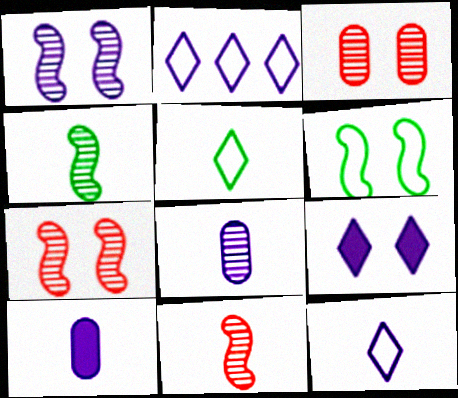[[1, 2, 10], 
[3, 6, 9], 
[5, 10, 11]]